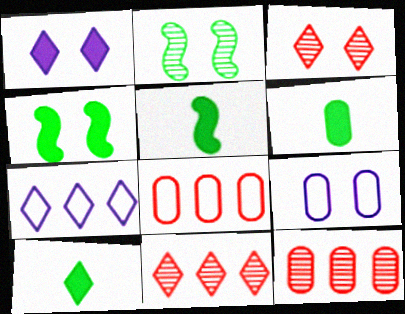[[3, 4, 9], 
[3, 7, 10], 
[5, 6, 10], 
[5, 9, 11], 
[6, 9, 12]]